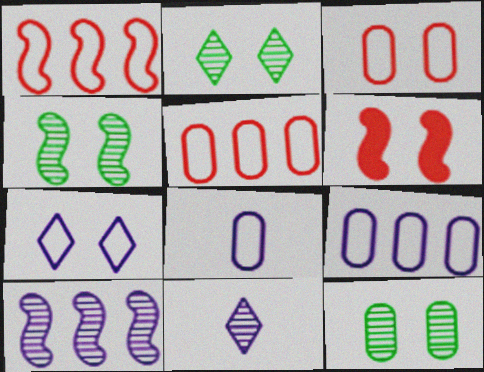[[2, 4, 12], 
[6, 7, 12]]